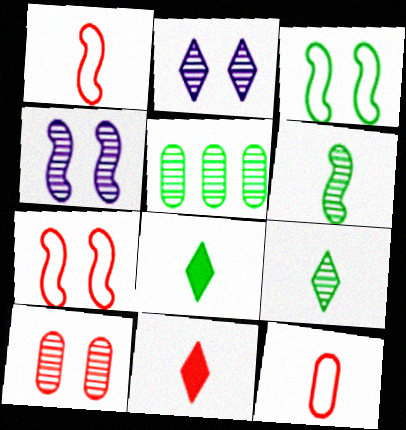[[3, 5, 8]]